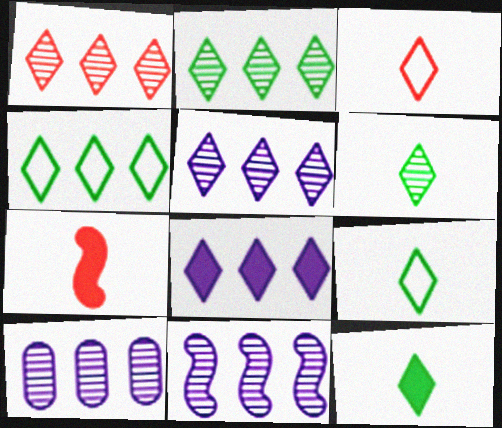[[1, 2, 5], 
[1, 4, 8], 
[5, 10, 11], 
[6, 9, 12]]